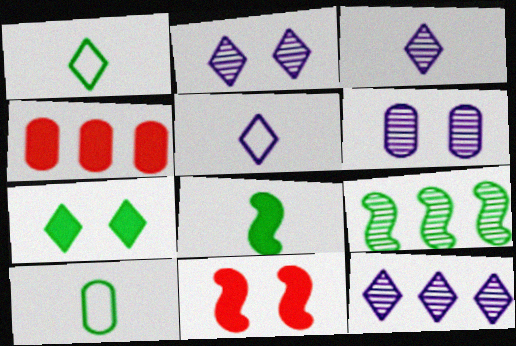[[2, 3, 12], 
[4, 6, 10], 
[7, 9, 10], 
[10, 11, 12]]